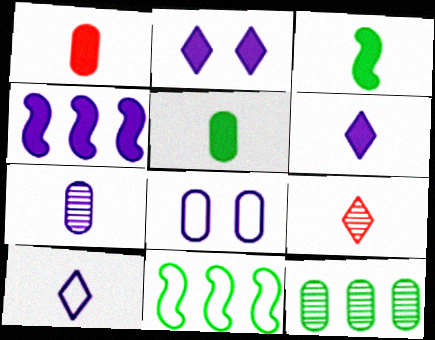[[1, 3, 6], 
[1, 8, 12]]